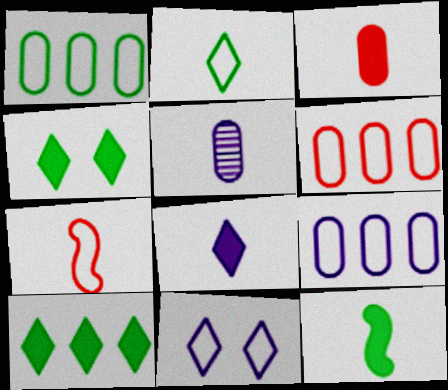[[1, 6, 9], 
[1, 7, 11], 
[3, 8, 12]]